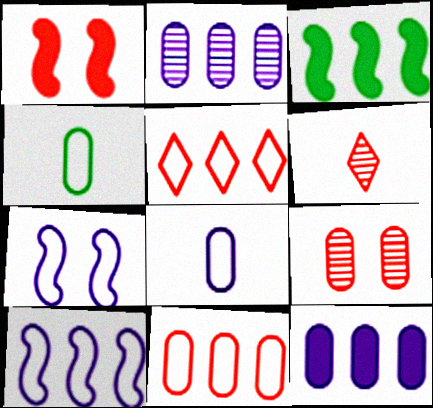[[1, 6, 11], 
[2, 3, 5], 
[4, 5, 7], 
[4, 9, 12]]